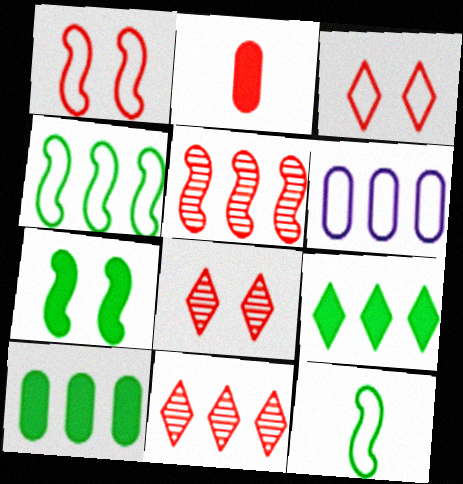[[1, 2, 11], 
[2, 3, 5], 
[3, 6, 12], 
[5, 6, 9]]